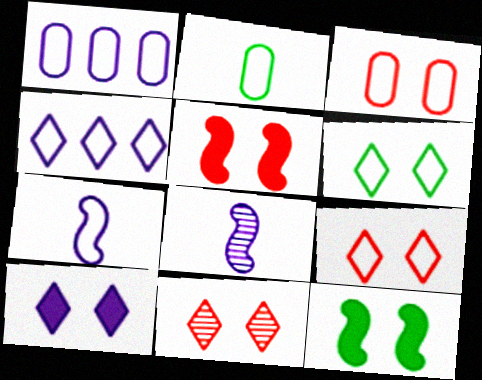[[1, 2, 3], 
[1, 8, 10], 
[3, 5, 11], 
[6, 10, 11]]